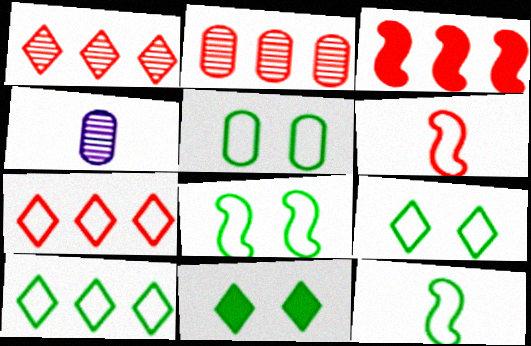[[2, 3, 7], 
[3, 4, 9], 
[5, 8, 9], 
[5, 10, 12]]